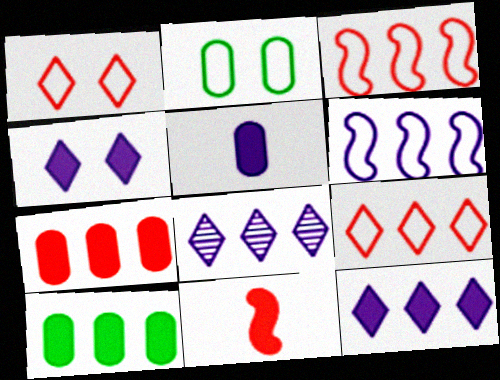[[2, 8, 11], 
[3, 8, 10], 
[4, 10, 11]]